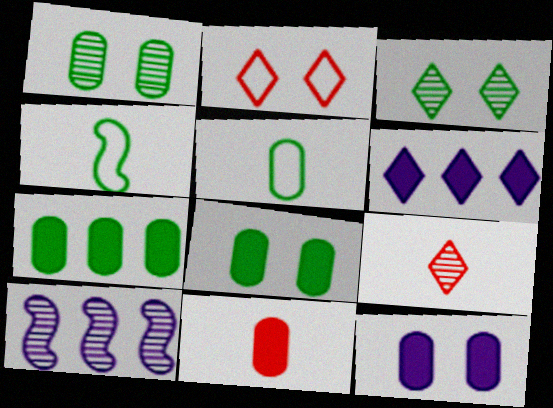[[1, 5, 7], 
[1, 9, 10], 
[3, 4, 7], 
[7, 11, 12]]